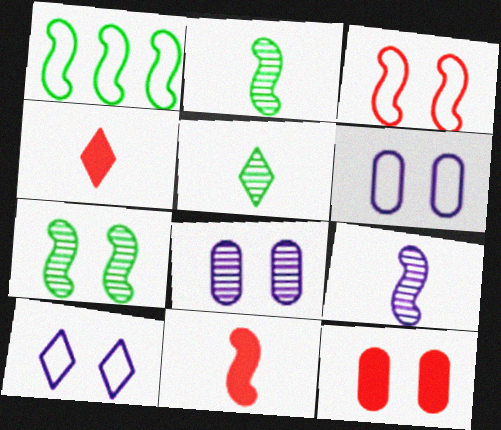[[1, 4, 8], 
[7, 10, 12]]